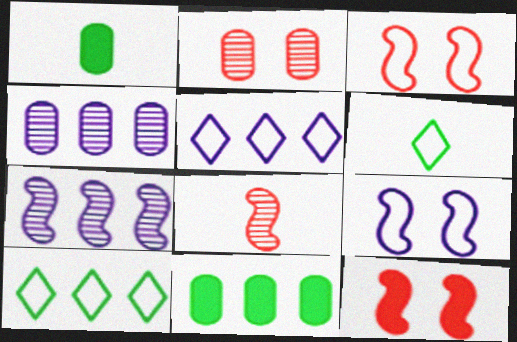[[4, 6, 12]]